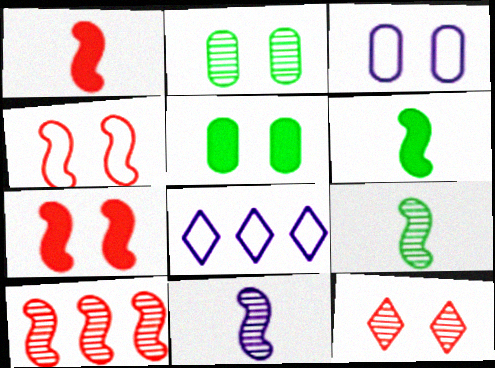[[1, 2, 8], 
[1, 4, 10]]